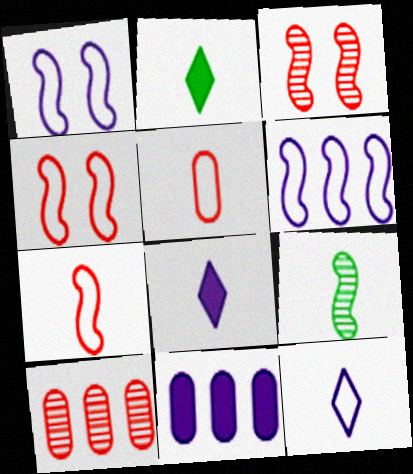[[1, 2, 10], 
[5, 8, 9]]